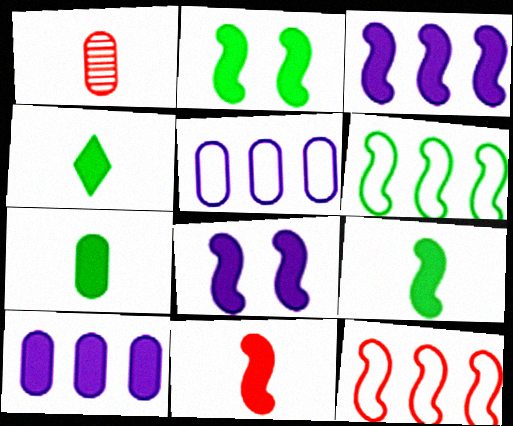[[2, 3, 11], 
[4, 7, 9]]